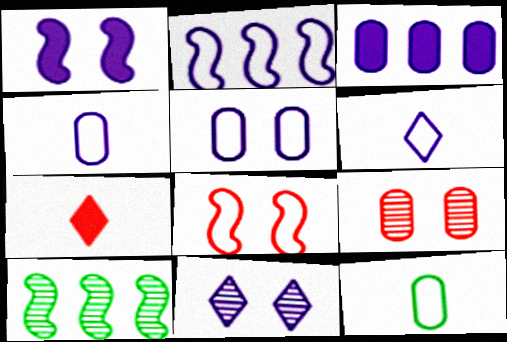[[1, 5, 11], 
[2, 5, 6], 
[3, 9, 12], 
[5, 7, 10]]